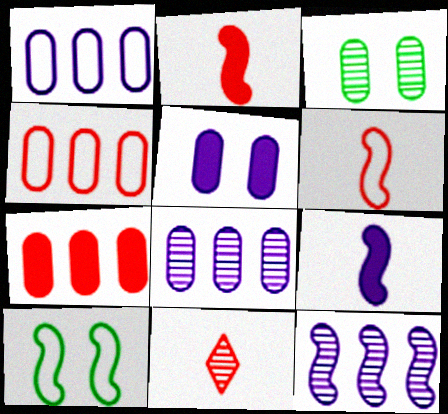[[2, 10, 12], 
[3, 11, 12]]